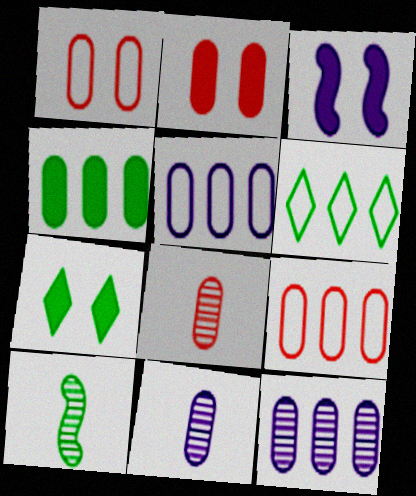[[1, 4, 11], 
[2, 3, 7], 
[2, 8, 9], 
[3, 6, 8], 
[4, 9, 12]]